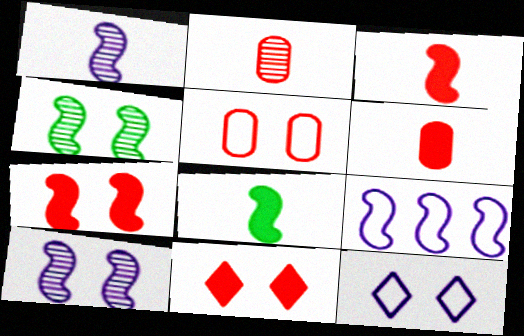[[3, 4, 9]]